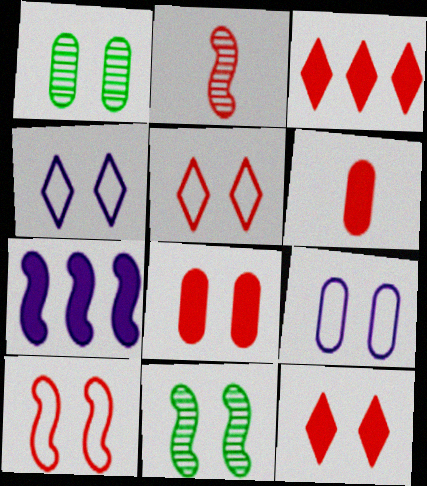[[1, 8, 9], 
[4, 8, 11], 
[9, 11, 12]]